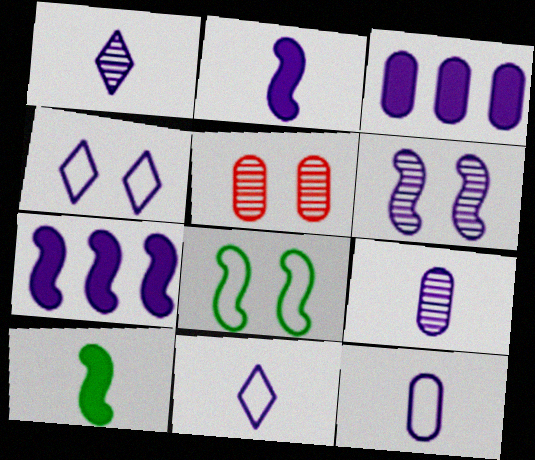[[1, 2, 12], 
[2, 9, 11], 
[3, 6, 11], 
[4, 7, 9]]